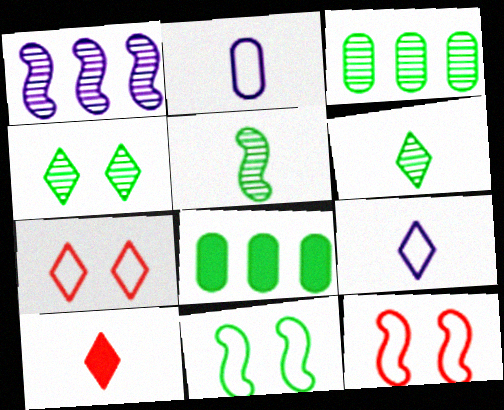[[2, 5, 10], 
[3, 4, 5], 
[6, 8, 11], 
[6, 9, 10]]